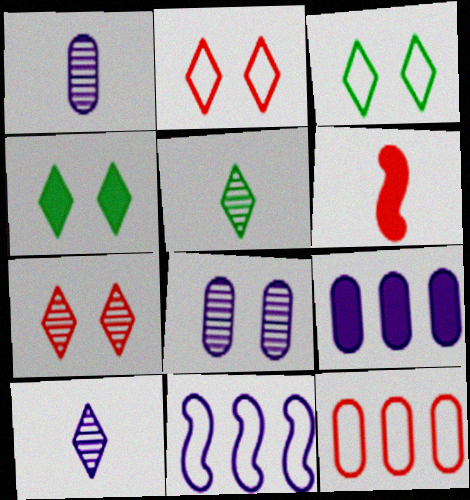[[4, 6, 9], 
[6, 7, 12]]